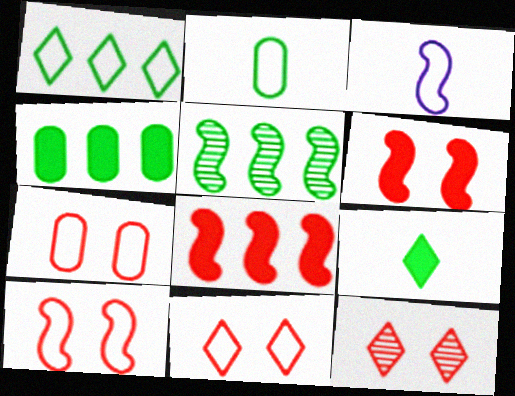[[1, 3, 7], 
[1, 4, 5], 
[3, 4, 12], 
[3, 5, 6], 
[6, 7, 12], 
[7, 10, 11]]